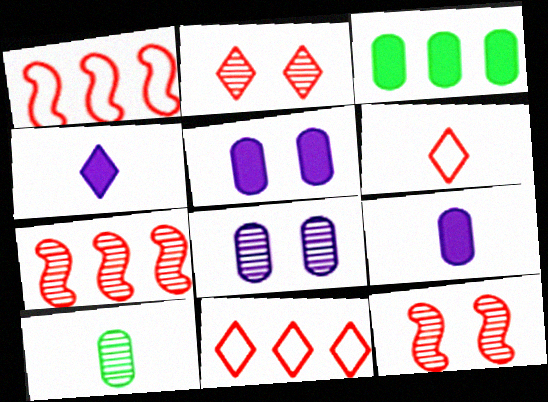[]